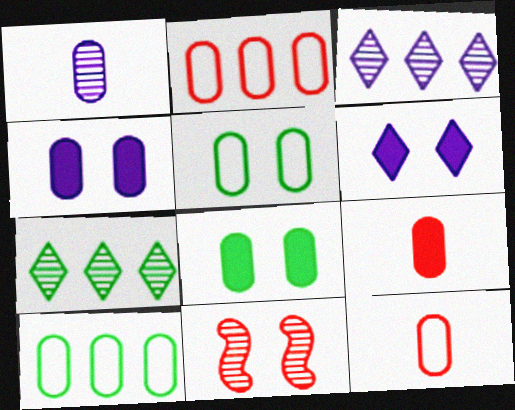[[1, 2, 8], 
[1, 7, 11], 
[5, 6, 11]]